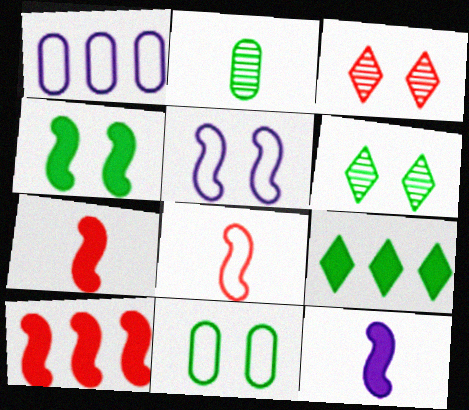[[1, 6, 7], 
[4, 6, 11], 
[4, 10, 12]]